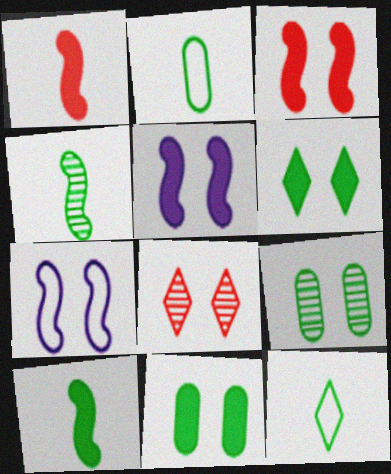[[7, 8, 11]]